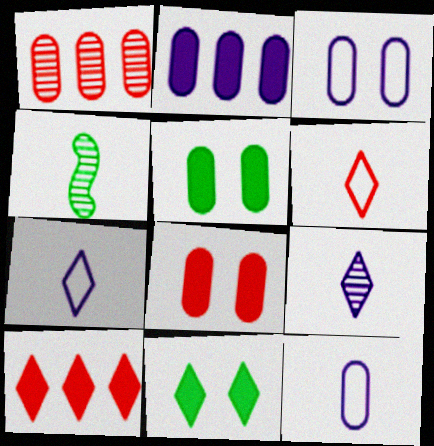[[1, 5, 12], 
[3, 4, 10]]